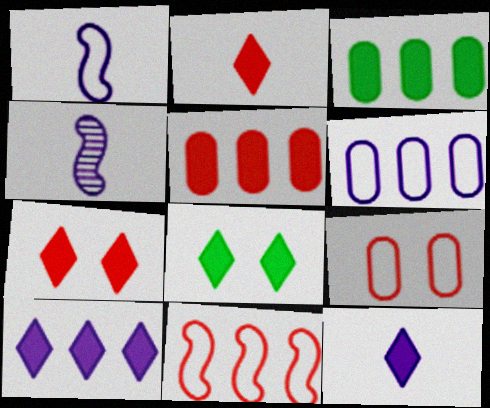[[2, 8, 10]]